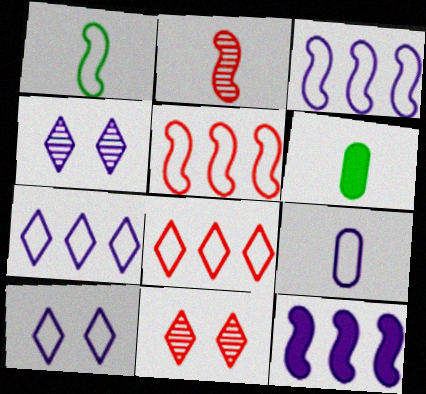[[3, 6, 11], 
[3, 9, 10], 
[4, 5, 6], 
[4, 9, 12]]